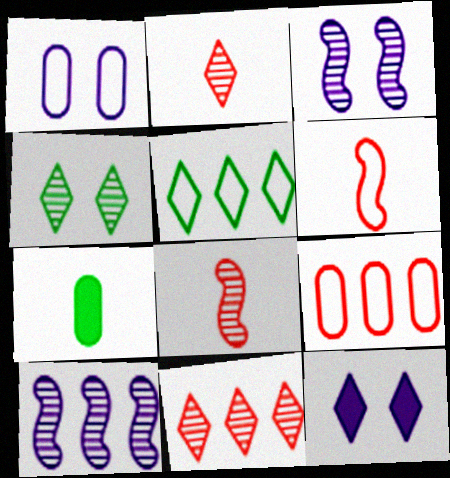[[1, 3, 12], 
[1, 5, 6], 
[2, 5, 12]]